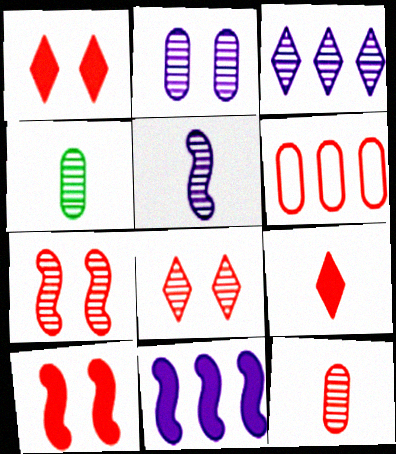[[2, 3, 5], 
[3, 4, 7], 
[6, 7, 9]]